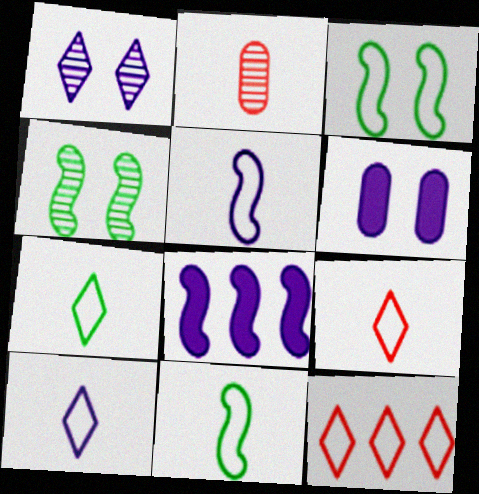[[7, 9, 10]]